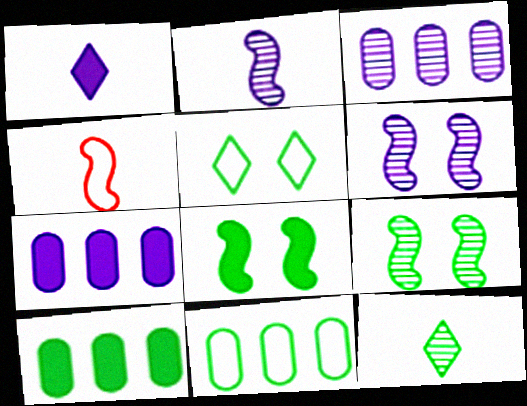[[8, 11, 12]]